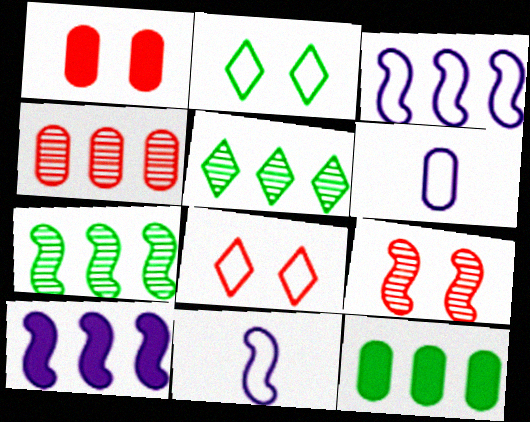[[1, 5, 11], 
[1, 8, 9]]